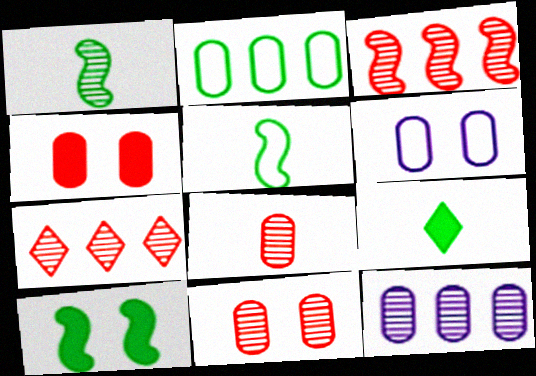[[3, 6, 9]]